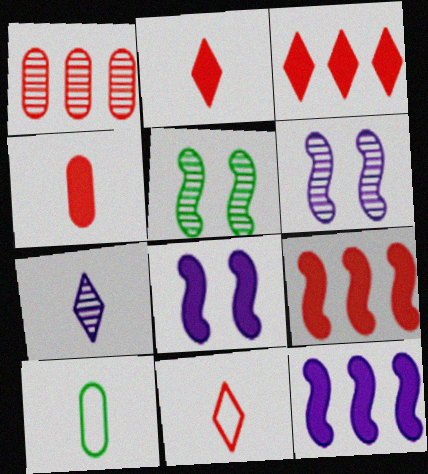[[1, 5, 7], 
[3, 6, 10]]